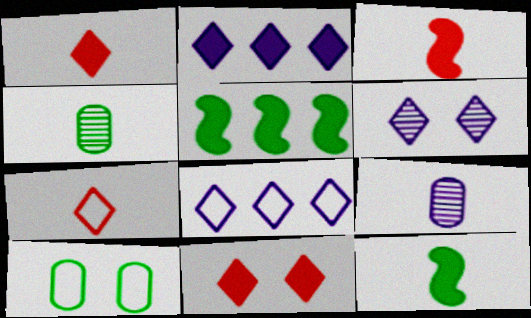[[7, 9, 12]]